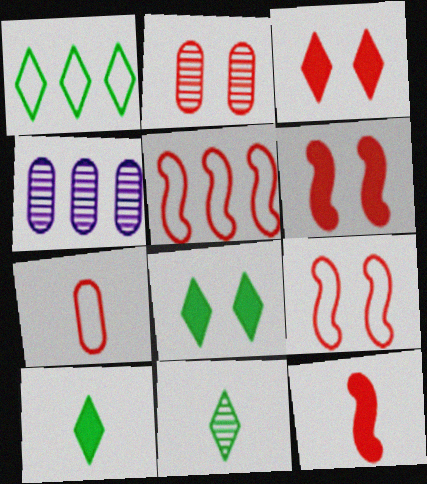[[1, 8, 11], 
[2, 3, 9], 
[4, 9, 10]]